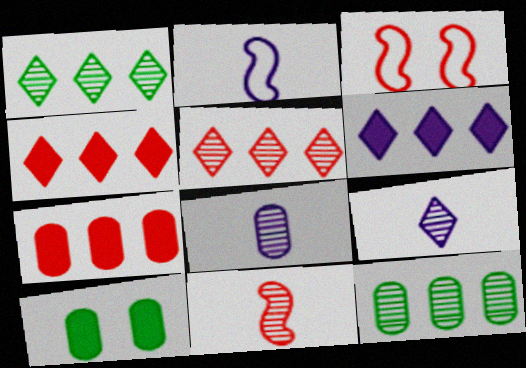[[2, 5, 10]]